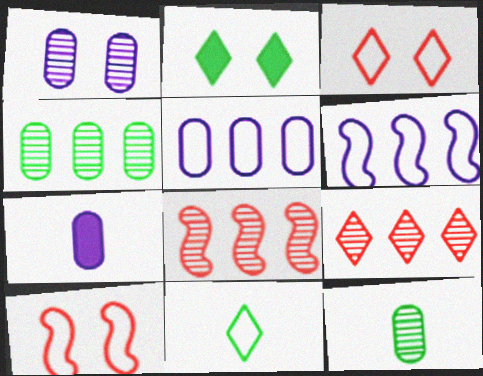[[1, 2, 10], 
[1, 5, 7], 
[5, 10, 11]]